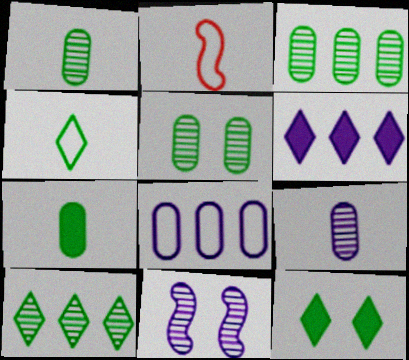[[1, 3, 5], 
[2, 5, 6], 
[4, 10, 12]]